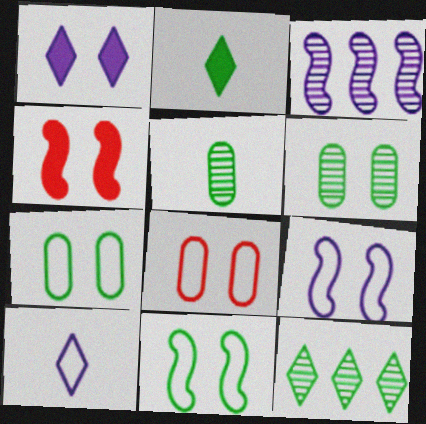[[2, 3, 8]]